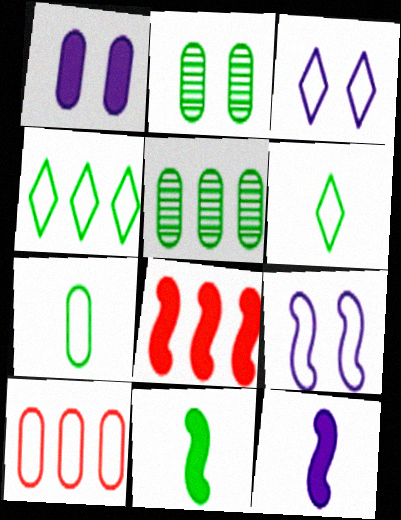[[2, 4, 11], 
[6, 9, 10]]